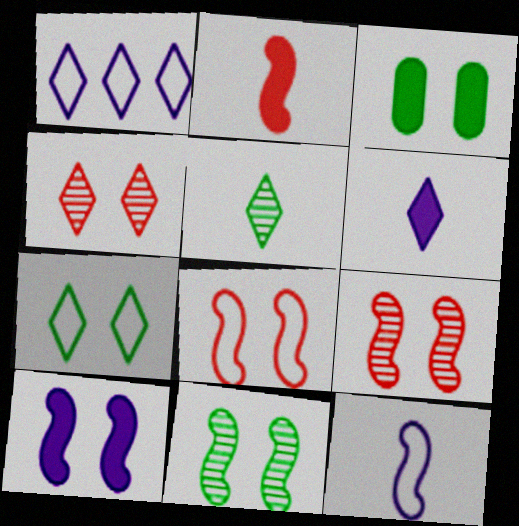[[3, 7, 11], 
[8, 10, 11]]